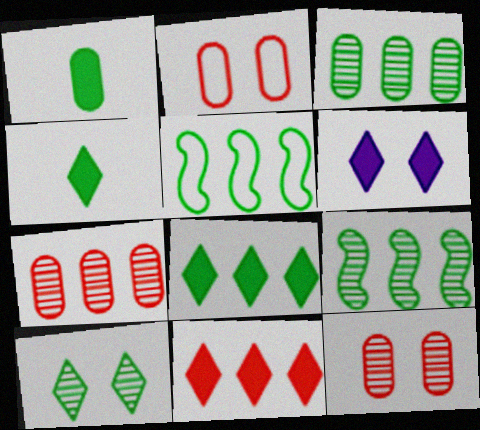[[1, 5, 10], 
[3, 5, 8], 
[4, 6, 11]]